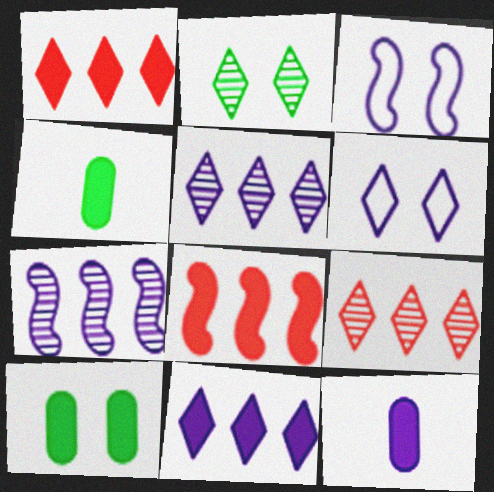[[3, 4, 9], 
[3, 5, 12], 
[6, 7, 12]]